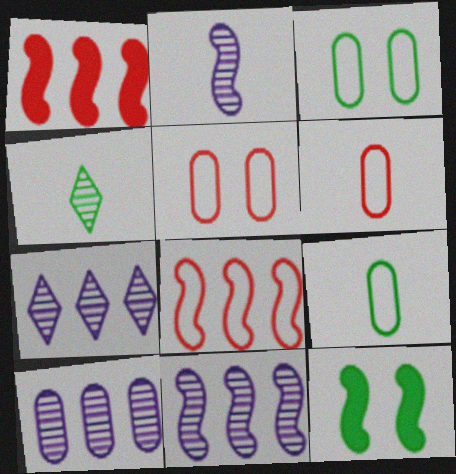[[2, 8, 12], 
[6, 7, 12], 
[7, 10, 11]]